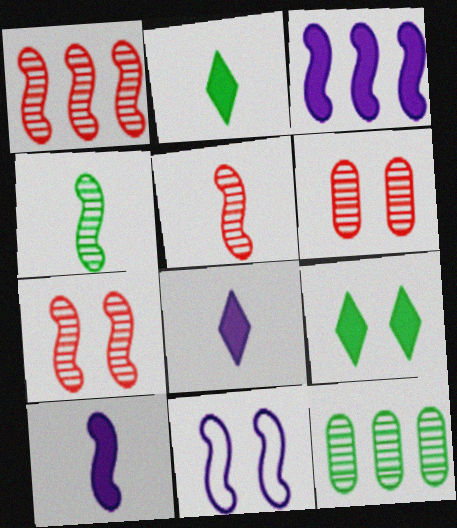[[1, 5, 7], 
[6, 9, 11]]